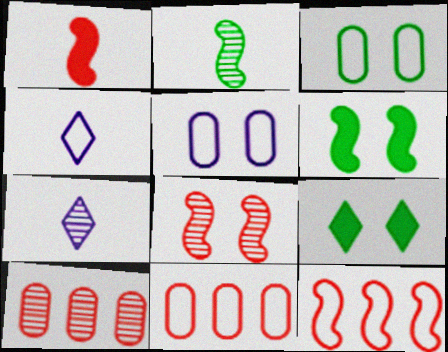[[1, 8, 12], 
[3, 4, 12], 
[4, 6, 10], 
[5, 8, 9], 
[6, 7, 11]]